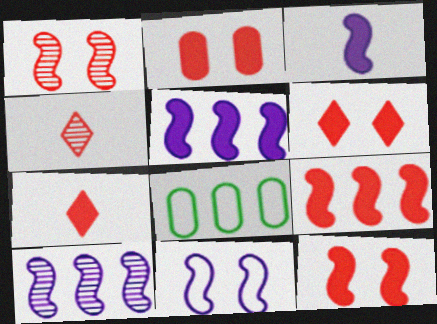[[2, 6, 12], 
[2, 7, 9], 
[3, 10, 11]]